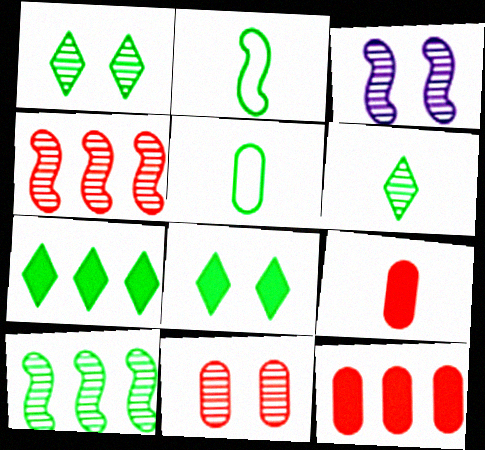[[1, 3, 11], 
[5, 8, 10]]